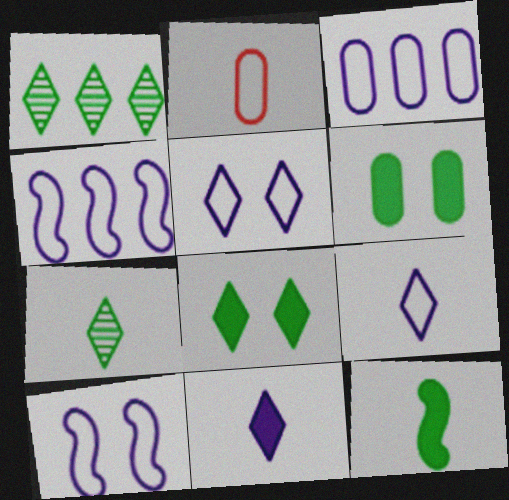[[3, 9, 10]]